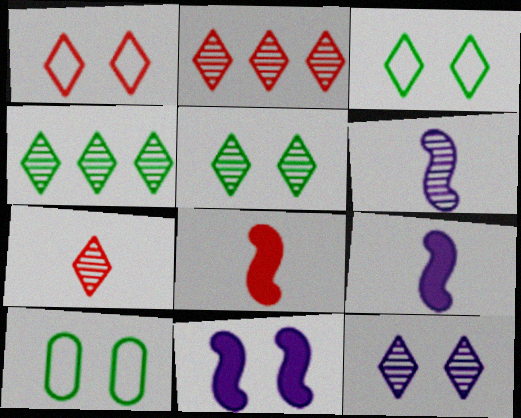[[2, 9, 10], 
[4, 7, 12]]